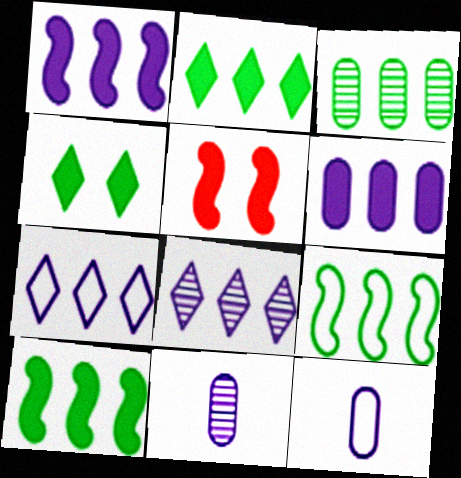[[2, 3, 9]]